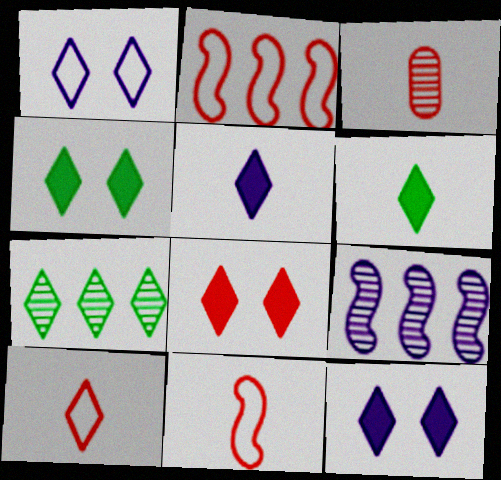[[2, 3, 8], 
[4, 8, 12], 
[7, 10, 12]]